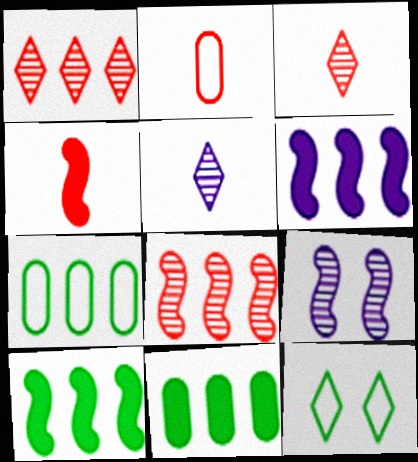[[1, 6, 7], 
[2, 3, 4]]